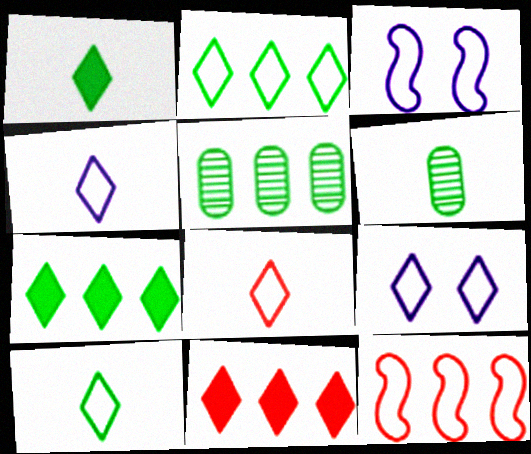[[2, 8, 9], 
[3, 6, 11], 
[4, 8, 10]]